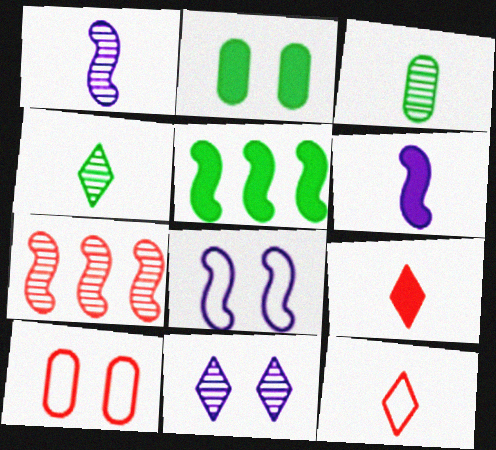[[3, 6, 12], 
[3, 7, 11], 
[7, 9, 10]]